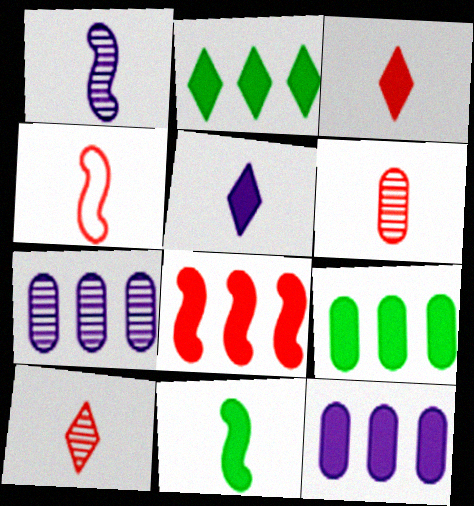[[1, 4, 11], 
[2, 8, 12], 
[3, 4, 6]]